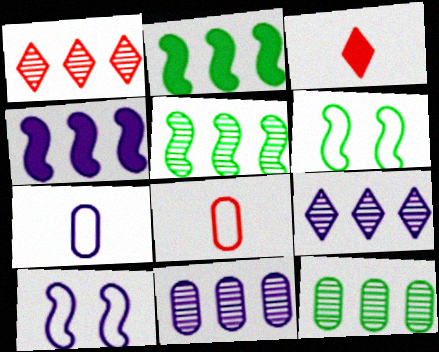[[1, 5, 11], 
[3, 6, 11], 
[3, 10, 12]]